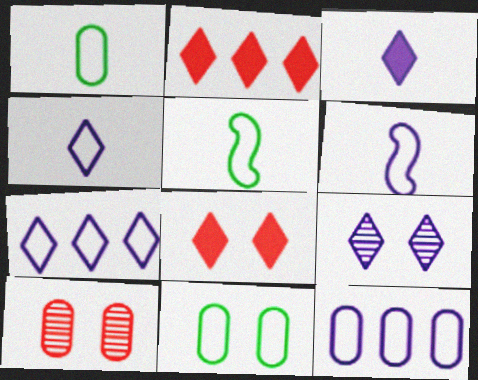[[3, 7, 9]]